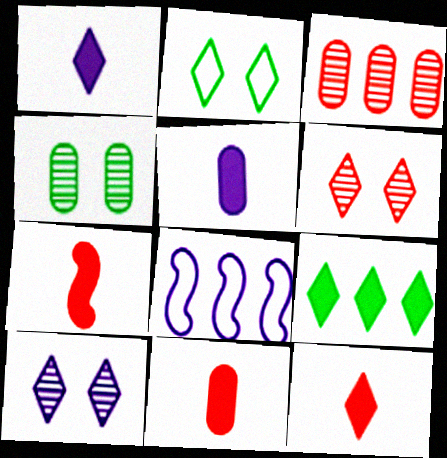[[3, 8, 9], 
[4, 8, 12], 
[5, 8, 10], 
[7, 11, 12]]